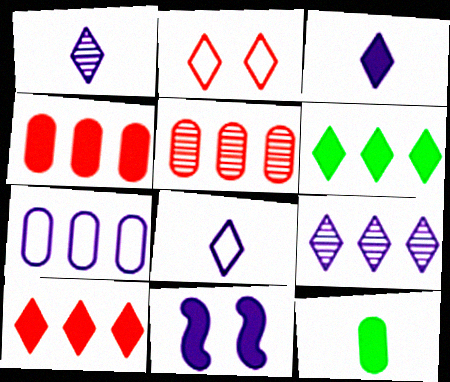[[1, 2, 6], 
[1, 3, 8], 
[1, 7, 11], 
[10, 11, 12]]